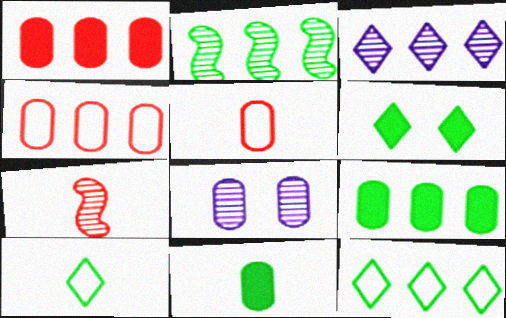[[2, 9, 12], 
[4, 8, 11], 
[5, 8, 9]]